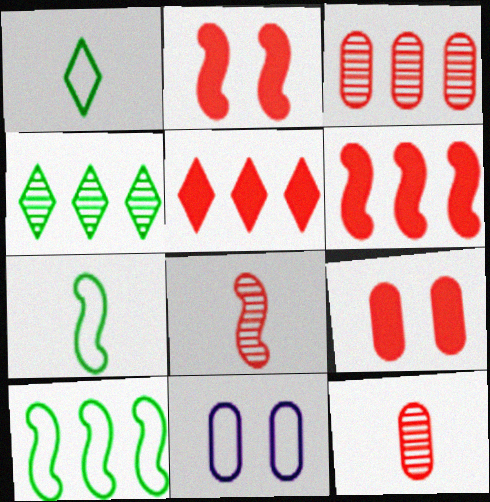[]